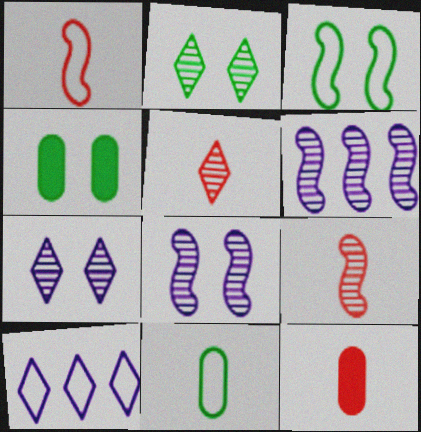[[1, 5, 12], 
[2, 3, 4], 
[4, 9, 10]]